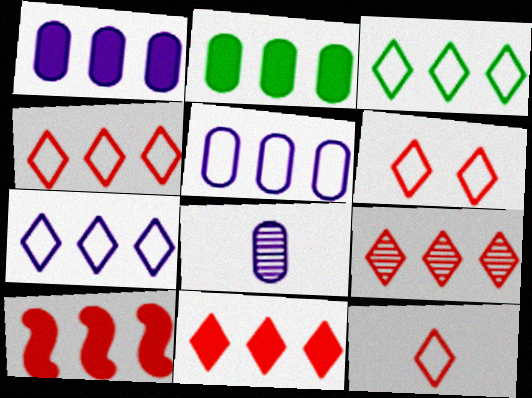[[3, 4, 7], 
[4, 6, 12], 
[4, 9, 11]]